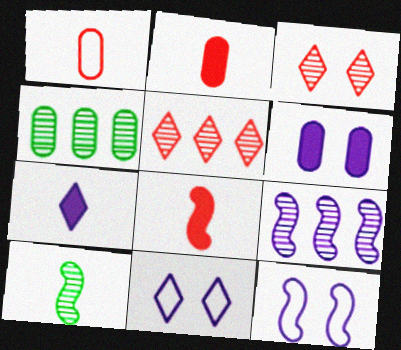[[1, 4, 6], 
[1, 7, 10], 
[4, 5, 9], 
[4, 8, 11]]